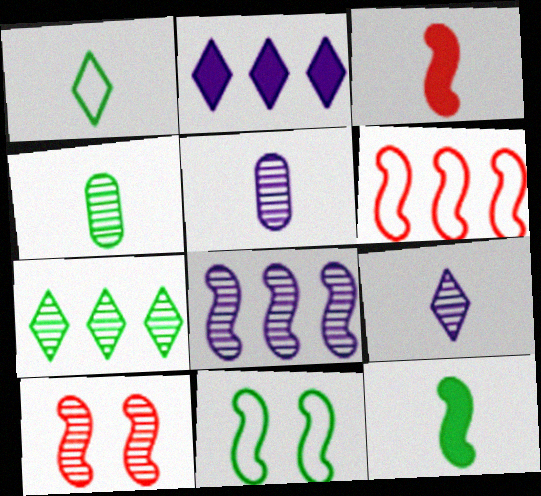[[1, 3, 5], 
[1, 4, 12], 
[3, 6, 10], 
[3, 8, 11], 
[5, 7, 10]]